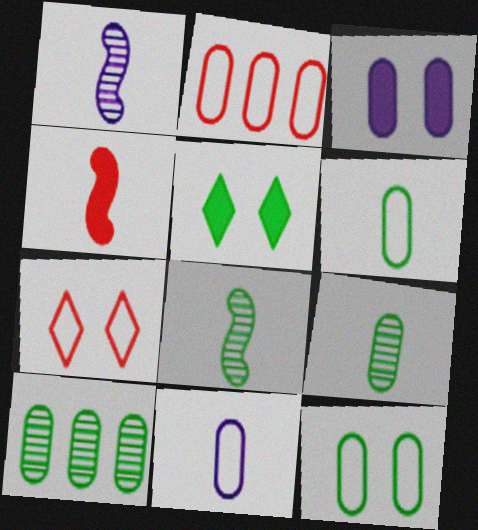[[1, 2, 5], 
[2, 3, 9], 
[2, 11, 12]]